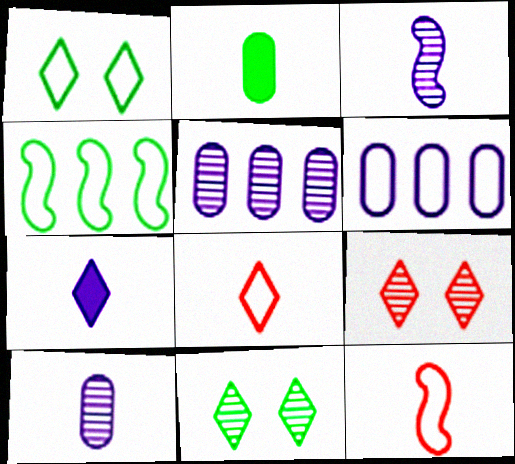[[1, 6, 12], 
[2, 3, 8], 
[2, 4, 11]]